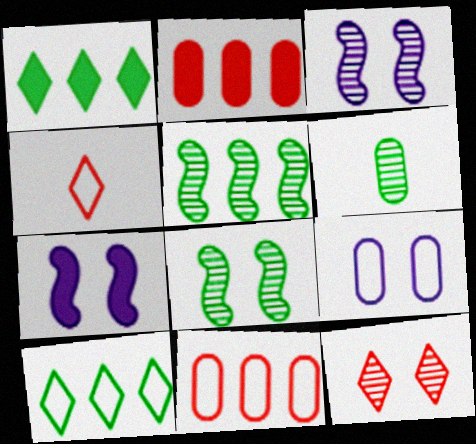[[2, 6, 9]]